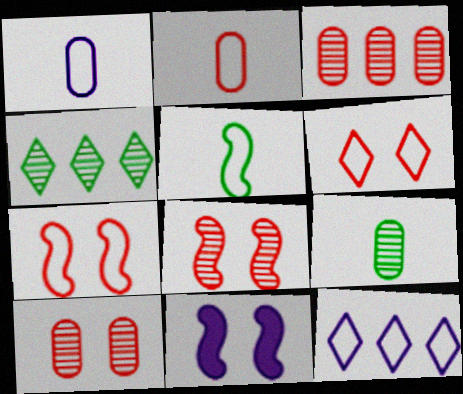[[2, 4, 11]]